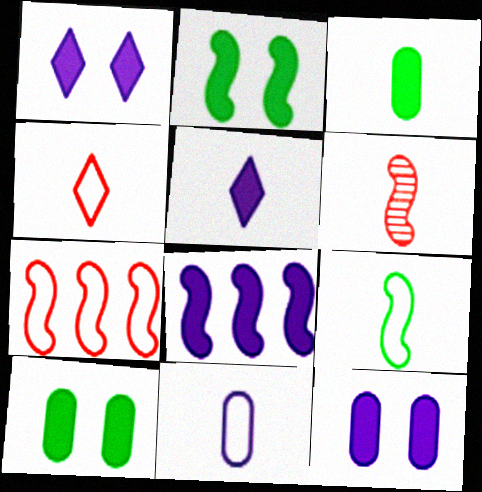[[4, 9, 11], 
[5, 8, 12]]